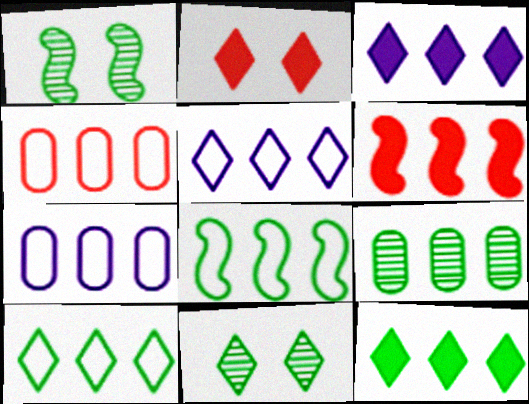[[4, 5, 8], 
[5, 6, 9], 
[8, 9, 12]]